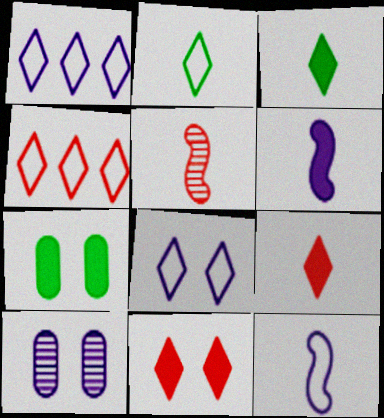[[1, 5, 7], 
[1, 6, 10], 
[2, 4, 8]]